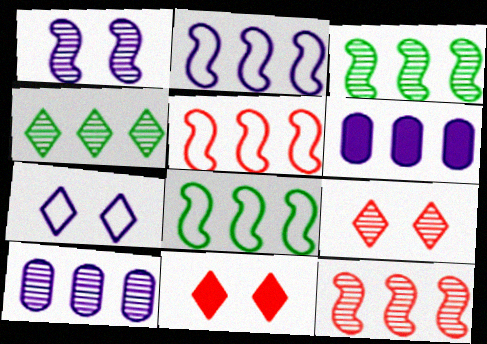[[2, 5, 8], 
[4, 5, 6], 
[4, 10, 12]]